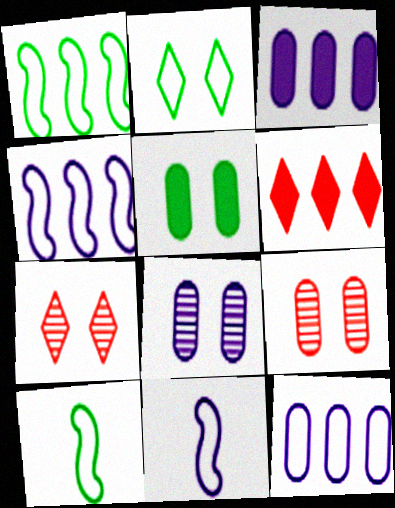[[3, 7, 10], 
[6, 8, 10]]